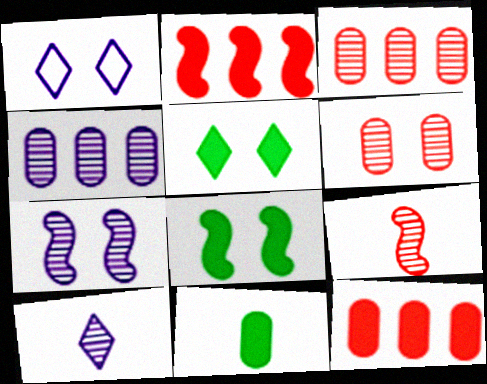[[1, 6, 8], 
[4, 7, 10]]